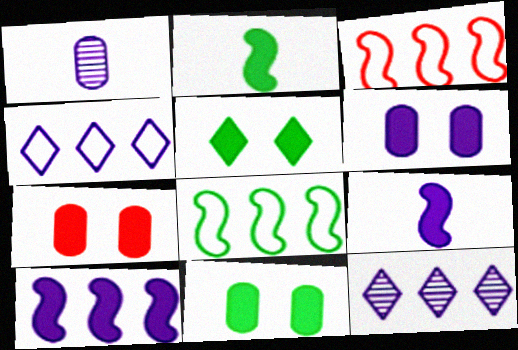[[1, 3, 5], 
[6, 7, 11]]